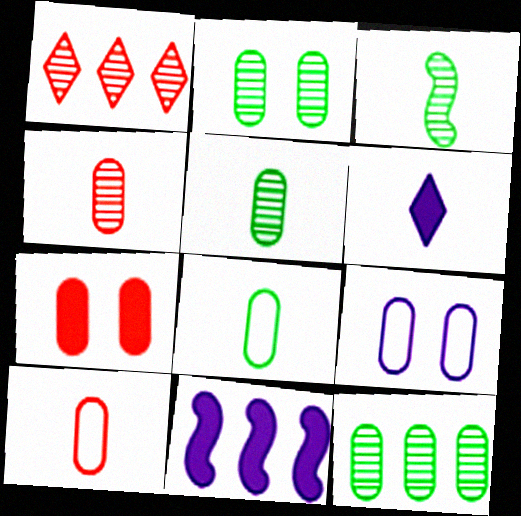[[2, 5, 12], 
[2, 7, 9], 
[3, 6, 10]]